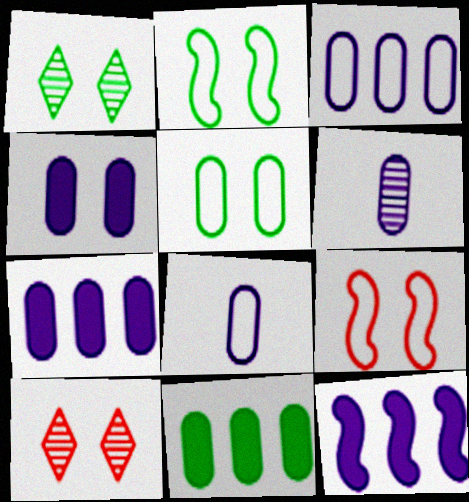[[1, 4, 9], 
[2, 4, 10], 
[3, 4, 6]]